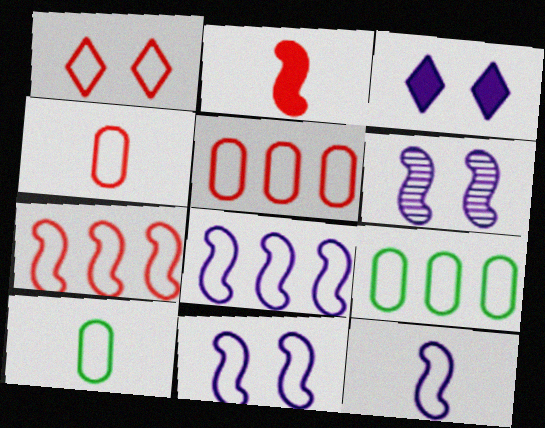[[1, 4, 7], 
[1, 8, 10], 
[1, 9, 12], 
[8, 11, 12]]